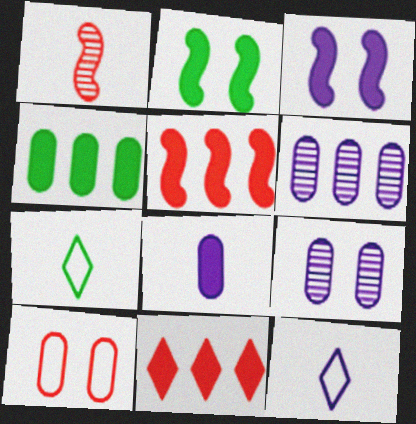[[1, 7, 8], 
[1, 10, 11], 
[2, 8, 11], 
[3, 6, 12], 
[5, 7, 9]]